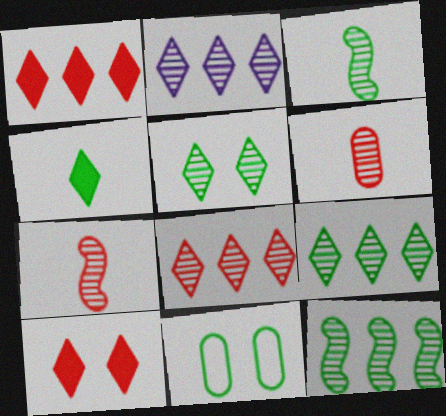[[2, 8, 9], 
[4, 11, 12]]